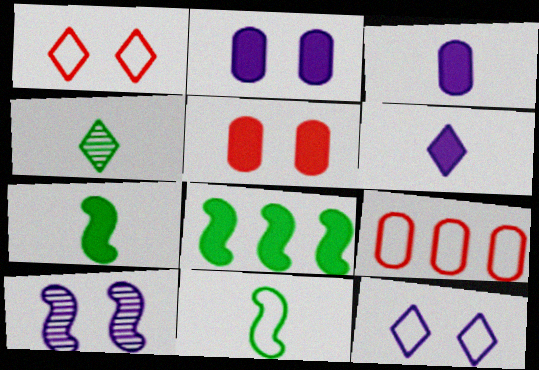[[2, 10, 12], 
[5, 6, 8], 
[9, 11, 12]]